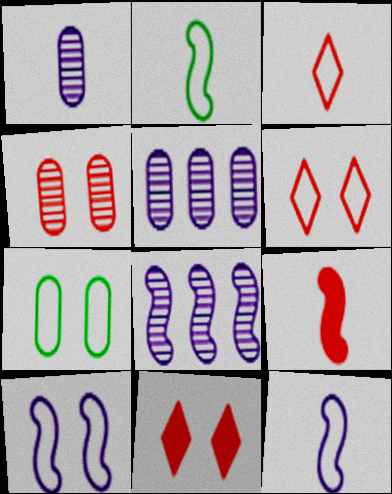[[2, 5, 11], 
[6, 7, 10]]